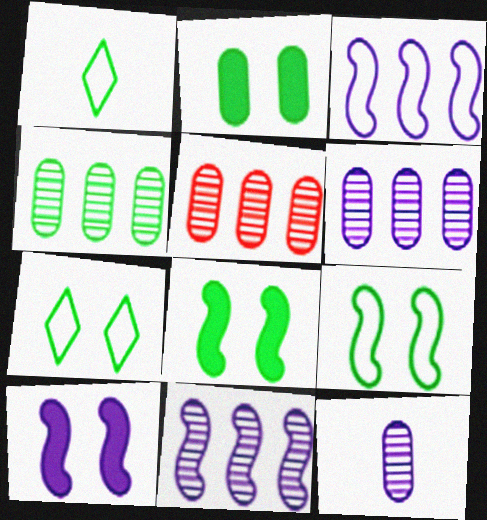[[1, 4, 8], 
[1, 5, 10], 
[4, 5, 6]]